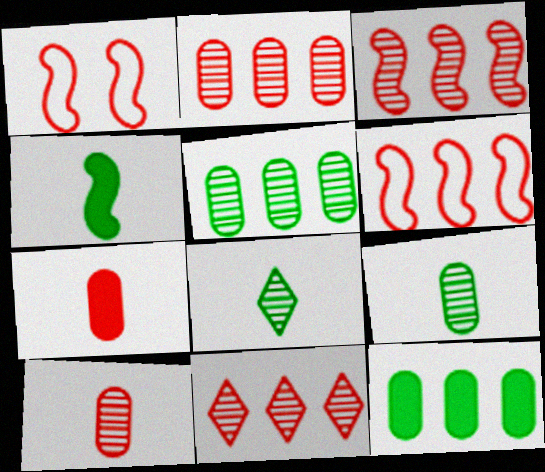[[1, 7, 11], 
[2, 3, 11]]